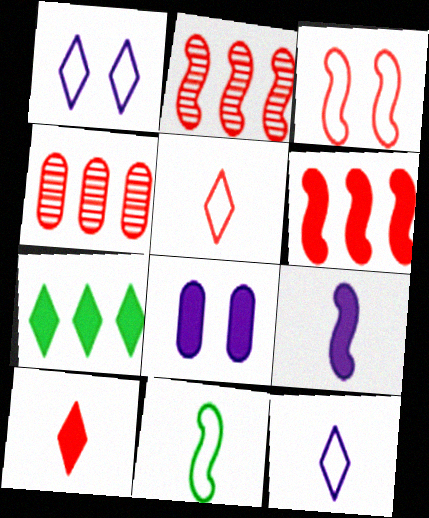[[3, 4, 10]]